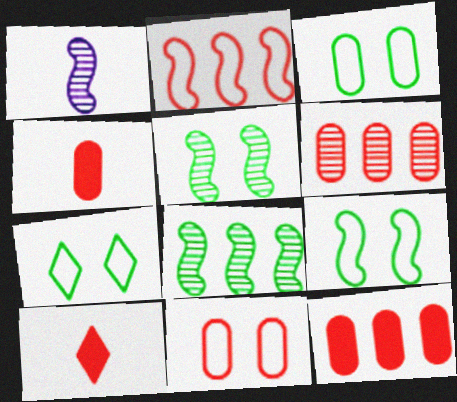[[1, 7, 12], 
[3, 7, 9], 
[4, 6, 11]]